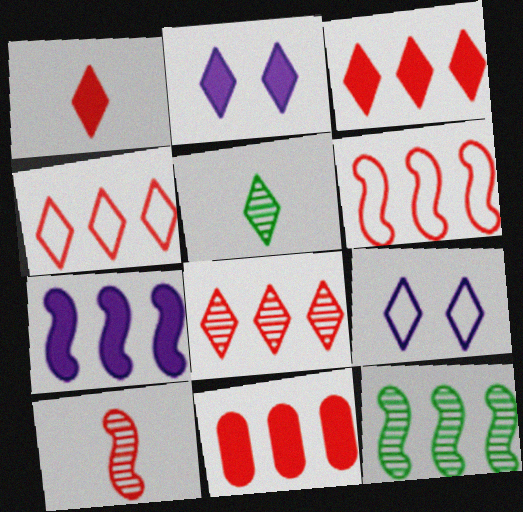[[2, 4, 5], 
[3, 4, 8], 
[3, 5, 9], 
[6, 7, 12], 
[6, 8, 11]]